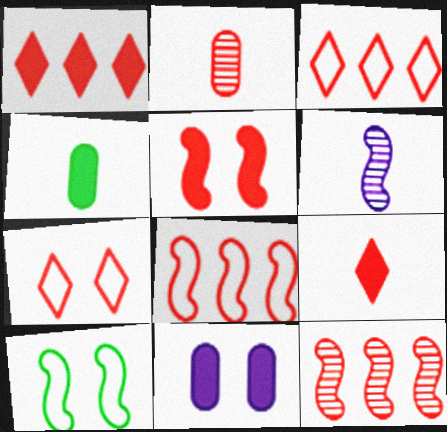[[2, 3, 5]]